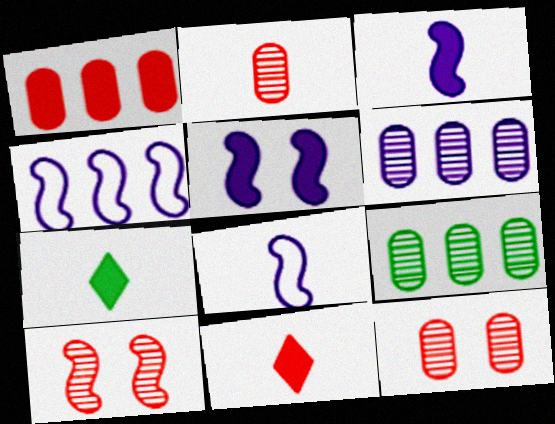[[1, 5, 7], 
[2, 7, 8], 
[4, 7, 12]]